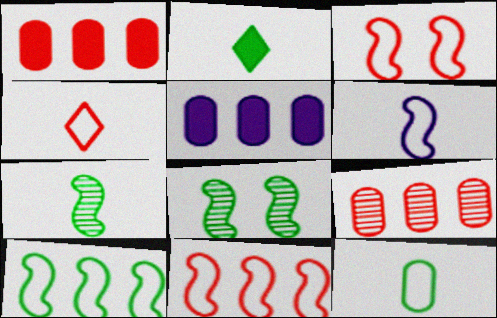[[2, 7, 12], 
[3, 6, 10], 
[4, 5, 8], 
[4, 6, 12]]